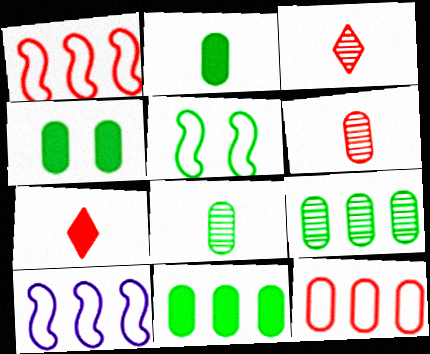[[2, 4, 11], 
[3, 4, 10]]